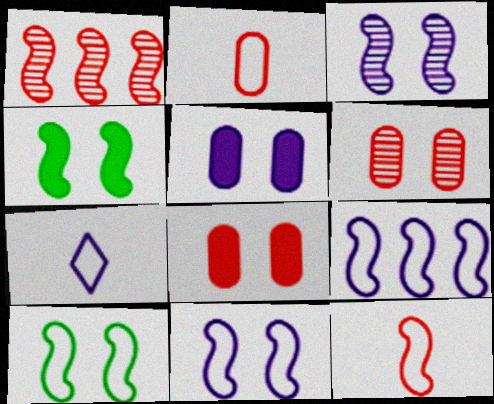[[9, 10, 12]]